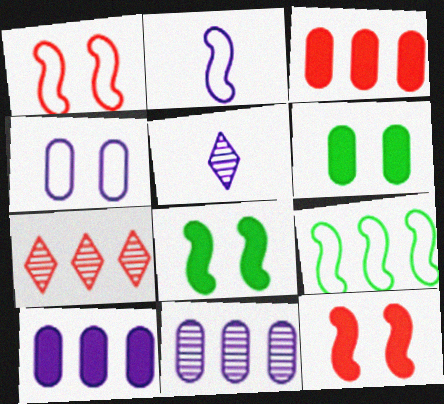[[1, 2, 9], 
[2, 6, 7], 
[7, 9, 10]]